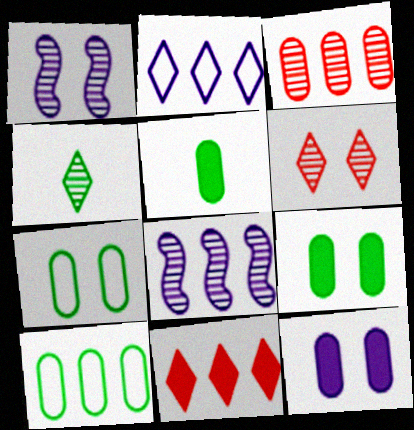[[1, 3, 4], 
[8, 10, 11]]